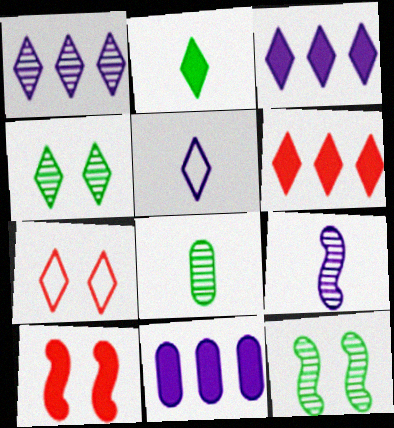[[1, 2, 7], 
[2, 10, 11], 
[4, 5, 6]]